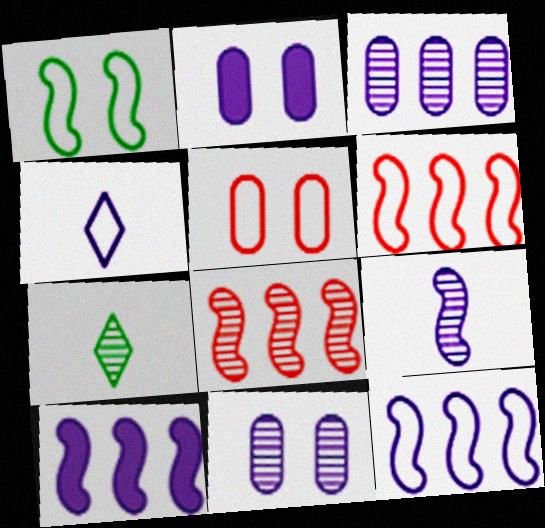[[2, 6, 7], 
[4, 10, 11], 
[5, 7, 10], 
[7, 8, 11]]